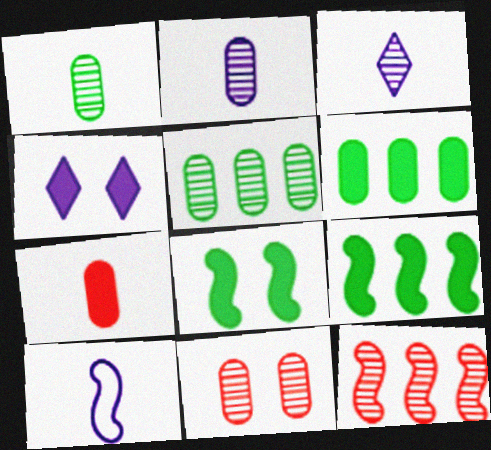[[2, 5, 11], 
[4, 7, 9], 
[8, 10, 12]]